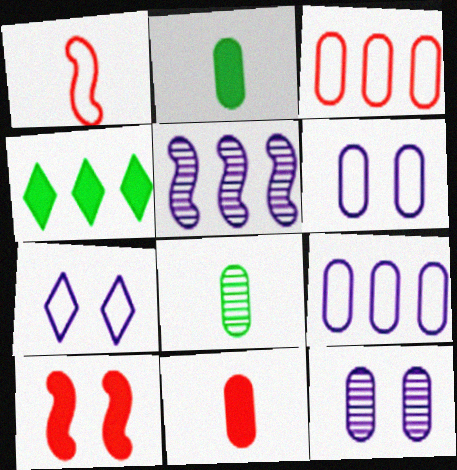[[1, 4, 12], 
[2, 3, 12], 
[3, 4, 5]]